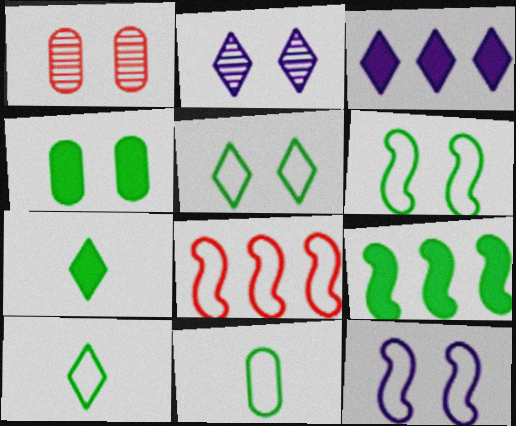[[4, 7, 9]]